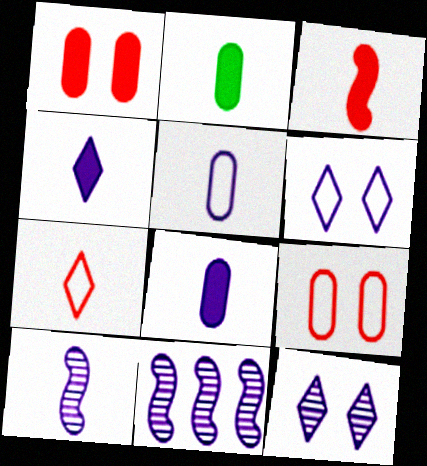[[2, 3, 4], 
[2, 7, 10], 
[4, 5, 10], 
[6, 8, 11]]